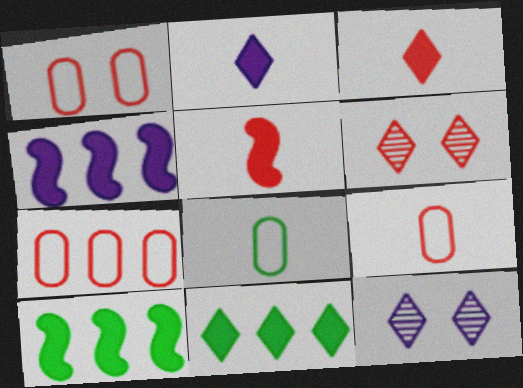[[1, 7, 9], 
[4, 6, 8], 
[5, 6, 7], 
[9, 10, 12]]